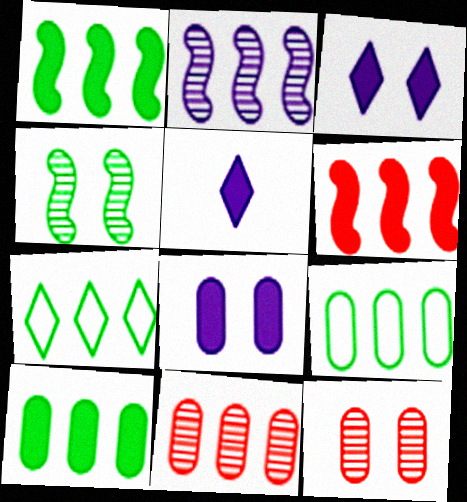[]